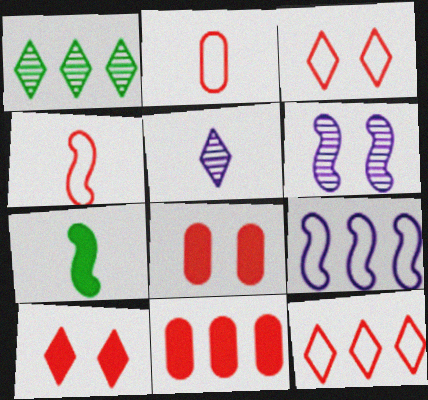[[1, 9, 11], 
[2, 5, 7]]